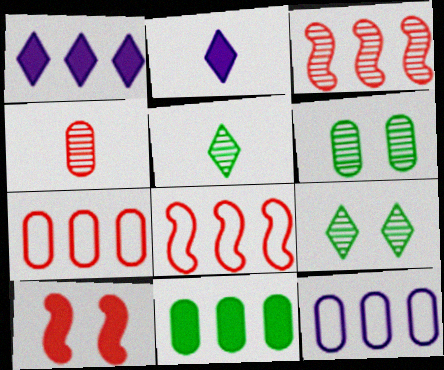[[2, 6, 8], 
[2, 10, 11], 
[5, 10, 12]]